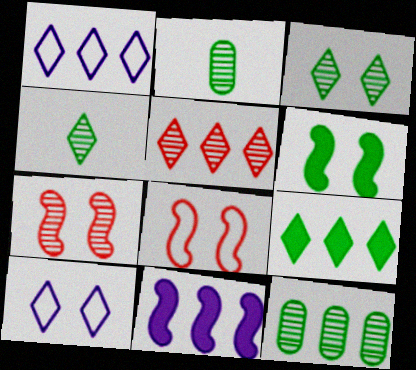[[1, 5, 9]]